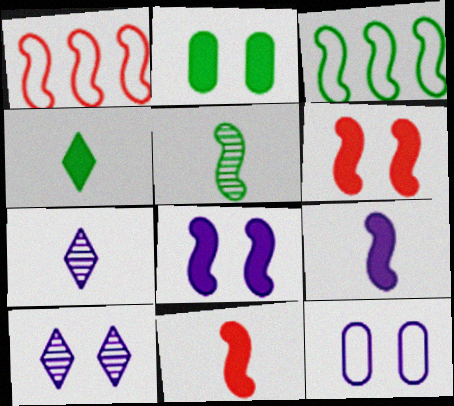[[1, 2, 7], 
[1, 5, 8], 
[8, 10, 12]]